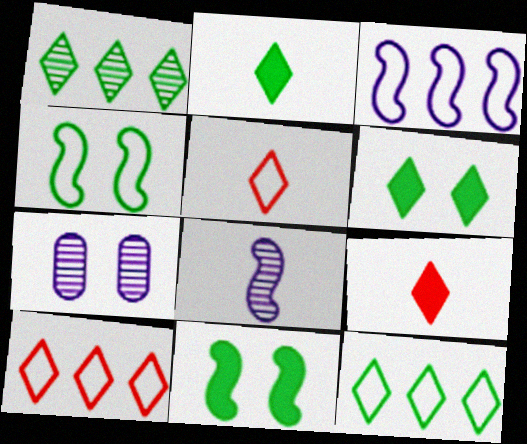[]